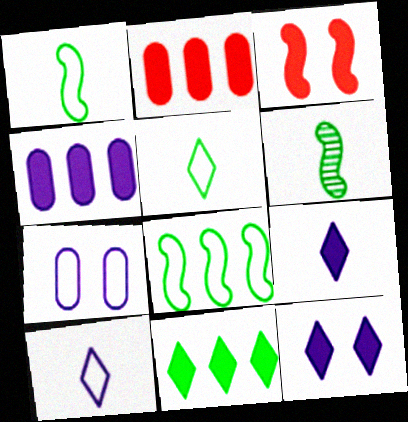[]